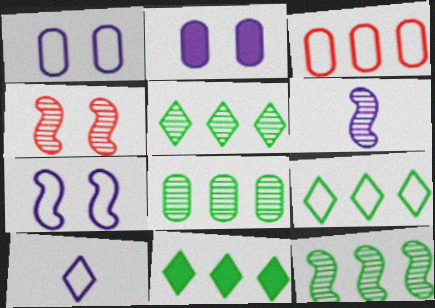[[4, 6, 12], 
[5, 8, 12], 
[5, 9, 11]]